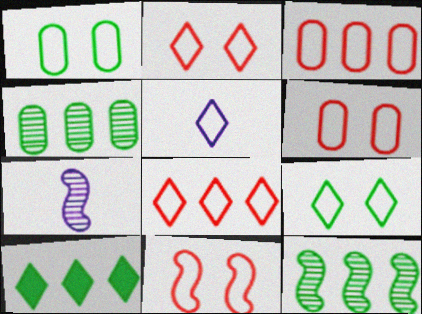[[2, 6, 11], 
[5, 8, 9], 
[6, 7, 10]]